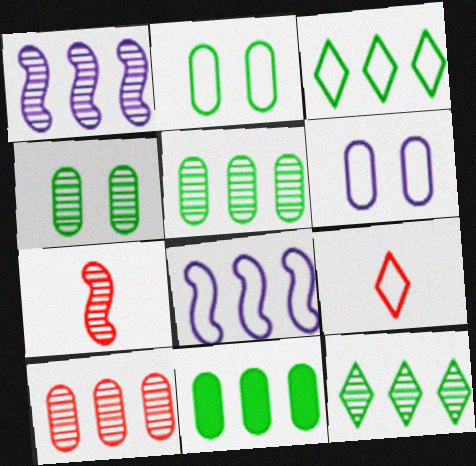[[1, 10, 12], 
[2, 8, 9]]